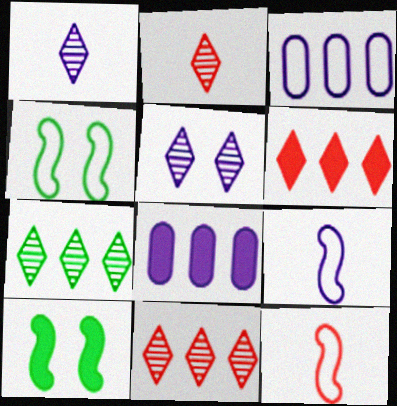[[2, 3, 10], 
[2, 4, 8], 
[2, 5, 7], 
[5, 8, 9]]